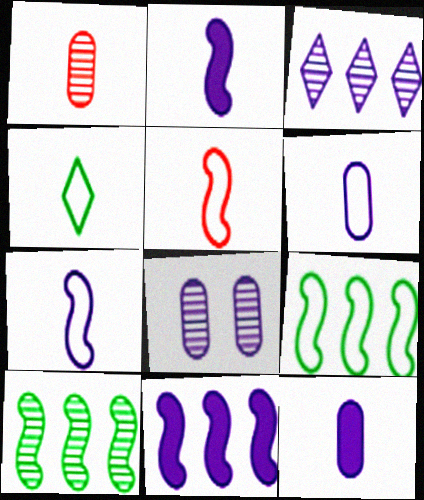[[1, 2, 4], 
[4, 5, 6]]